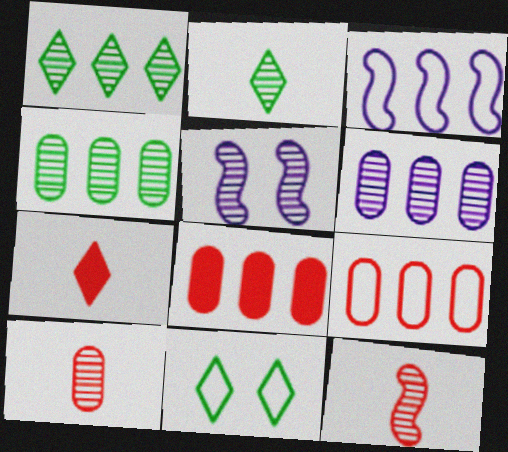[[1, 3, 8], 
[1, 5, 10]]